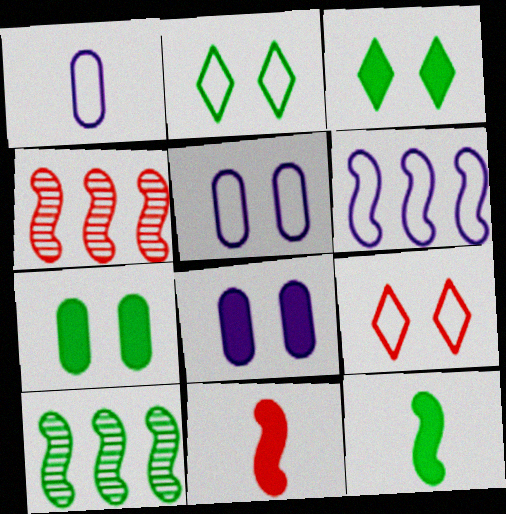[[1, 3, 4]]